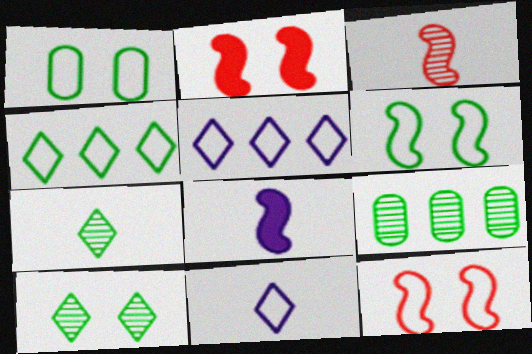[[2, 9, 11]]